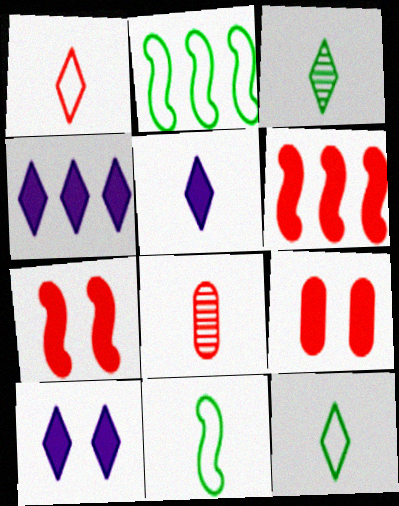[[1, 3, 5], 
[2, 8, 10], 
[4, 5, 10], 
[5, 8, 11]]